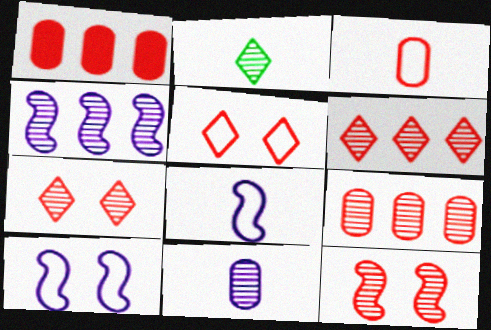[[1, 2, 10]]